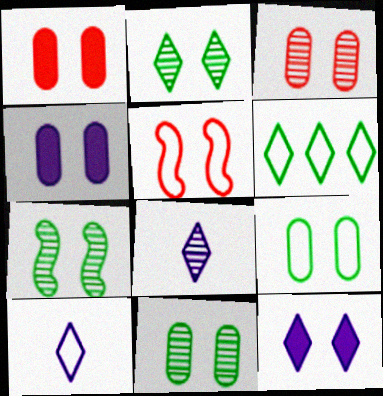[[2, 4, 5], 
[2, 7, 11], 
[3, 4, 9], 
[5, 11, 12]]